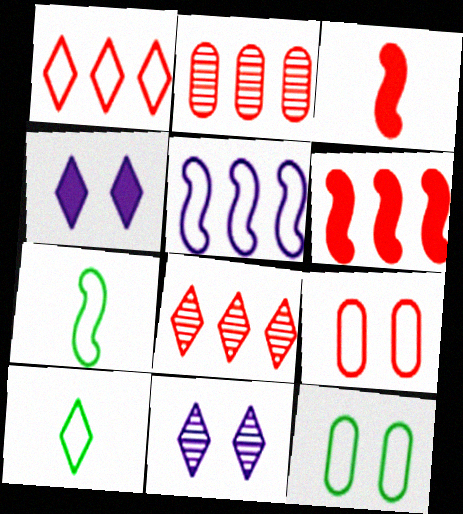[[1, 2, 6], 
[2, 4, 7], 
[3, 8, 9], 
[4, 8, 10], 
[5, 9, 10]]